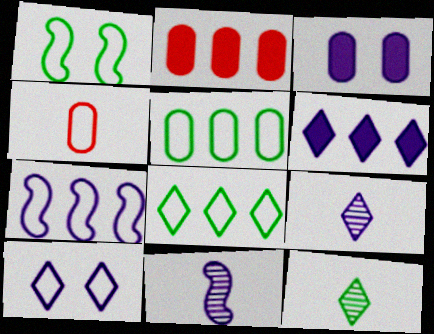[[1, 2, 9], 
[3, 7, 9], 
[6, 9, 10]]